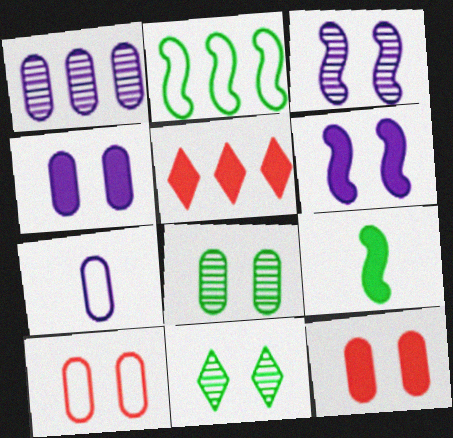[[1, 2, 5], 
[1, 4, 7], 
[4, 5, 9], 
[4, 8, 10], 
[6, 10, 11]]